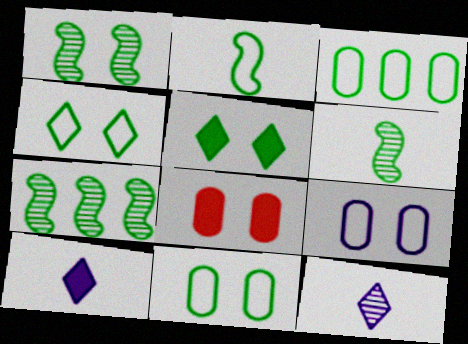[[1, 5, 11], 
[1, 6, 7], 
[2, 3, 4], 
[3, 5, 6]]